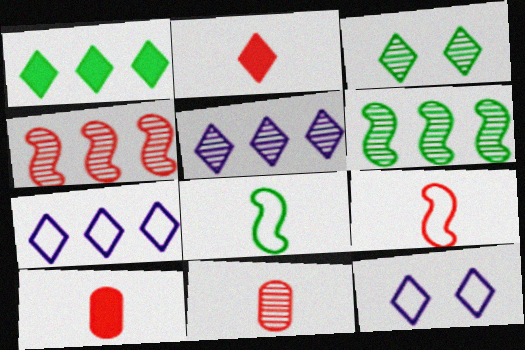[[2, 3, 7], 
[2, 9, 11], 
[6, 10, 12]]